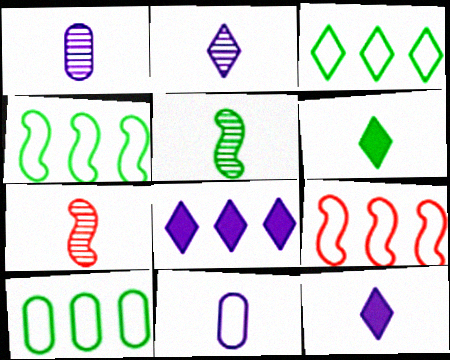[[3, 4, 10], 
[6, 7, 11]]